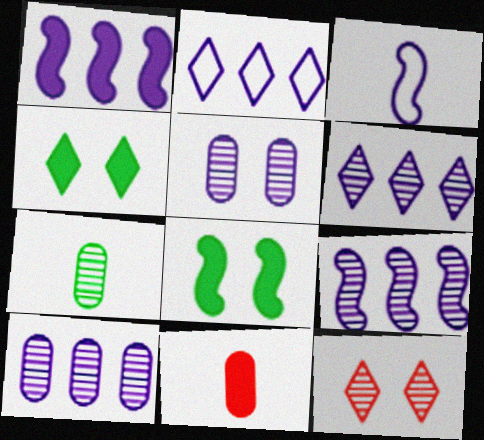[[1, 2, 10], 
[1, 4, 11], 
[6, 9, 10], 
[7, 9, 12]]